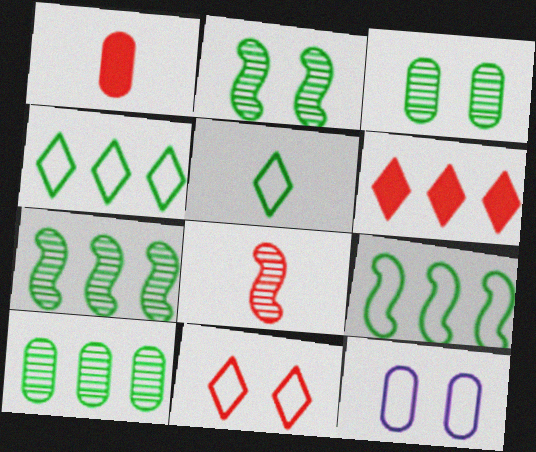[[1, 10, 12]]